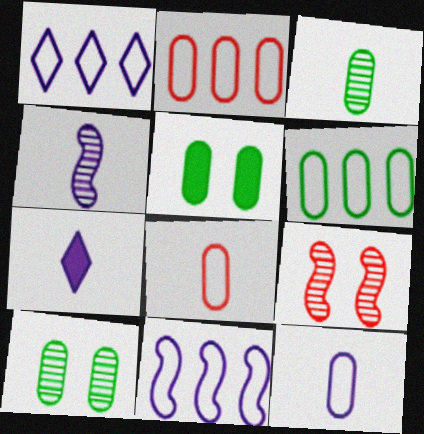[[3, 5, 6], 
[4, 7, 12], 
[6, 7, 9]]